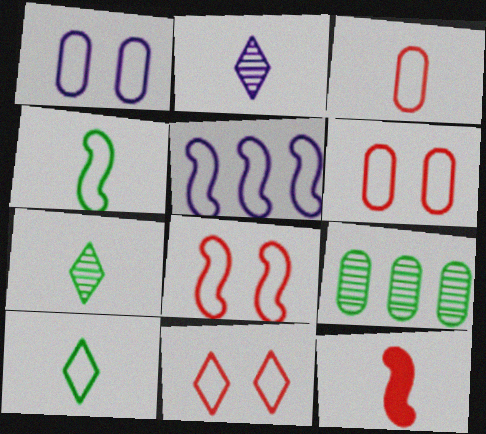[[4, 5, 8], 
[5, 6, 10], 
[6, 8, 11]]